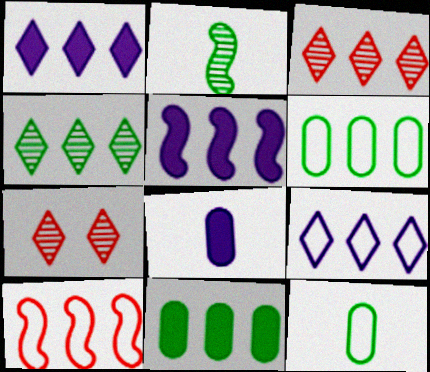[[3, 5, 6], 
[5, 7, 12], 
[6, 9, 10]]